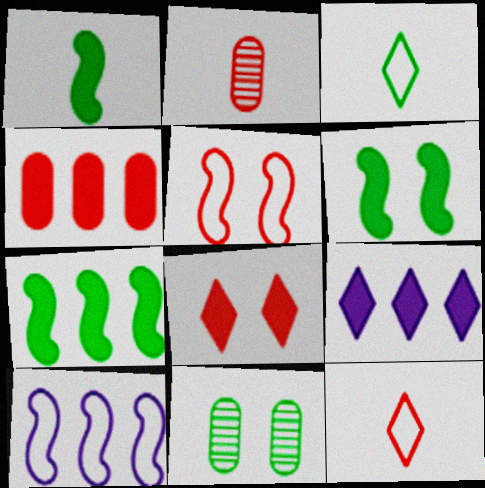[[1, 6, 7], 
[3, 7, 11], 
[4, 7, 9]]